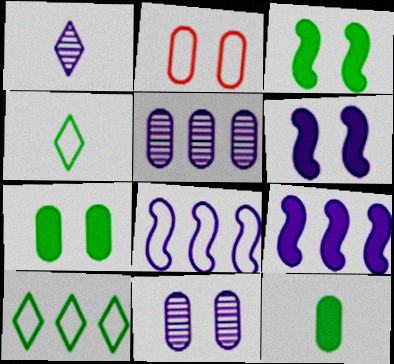[[2, 4, 8], 
[2, 5, 12], 
[2, 7, 11]]